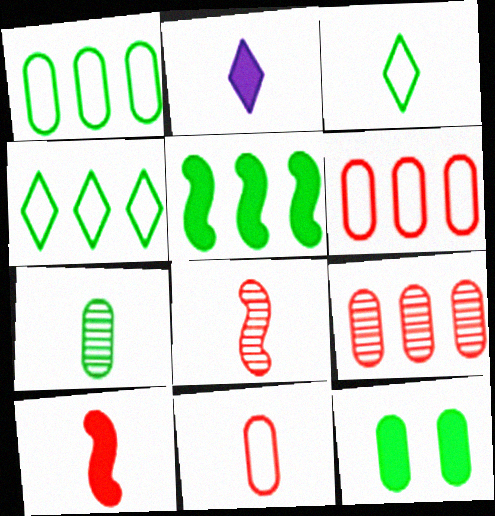[[1, 7, 12]]